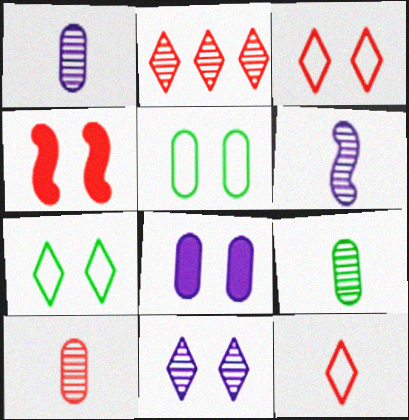[[1, 9, 10], 
[4, 5, 11]]